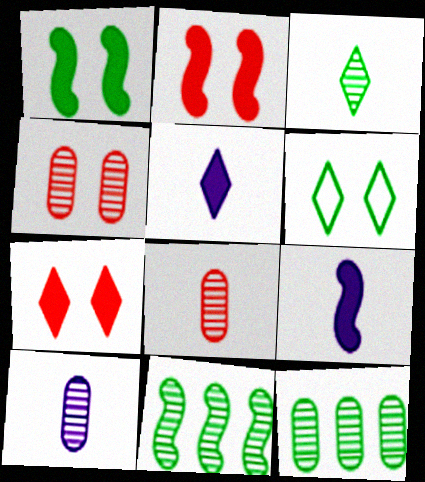[[4, 10, 12]]